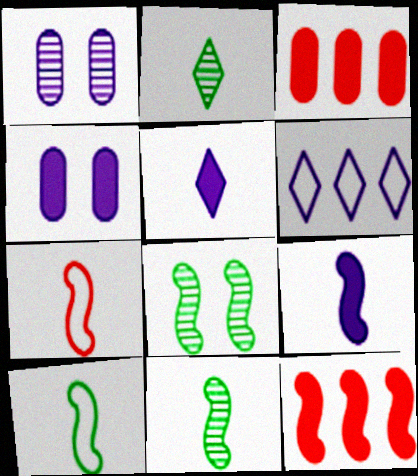[[1, 6, 9], 
[7, 9, 11]]